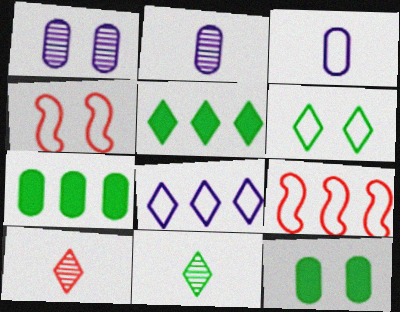[[2, 4, 5], 
[3, 6, 9], 
[5, 6, 11]]